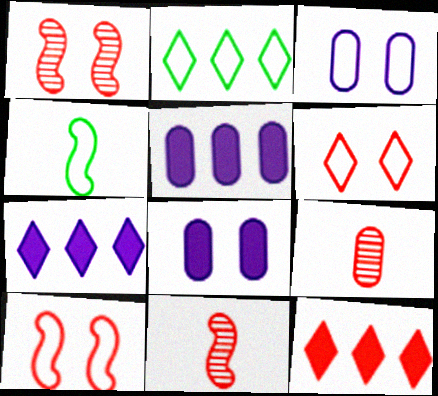[[2, 8, 11], 
[9, 10, 12]]